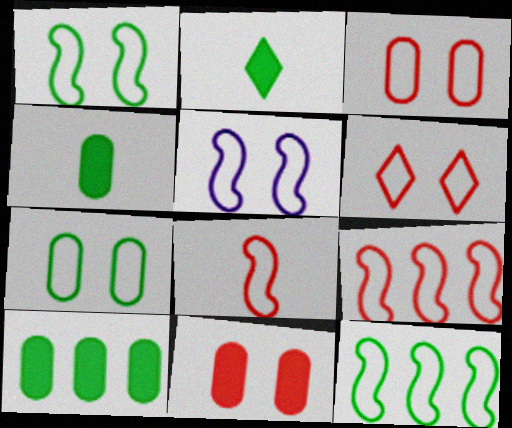[[5, 6, 7], 
[5, 8, 12]]